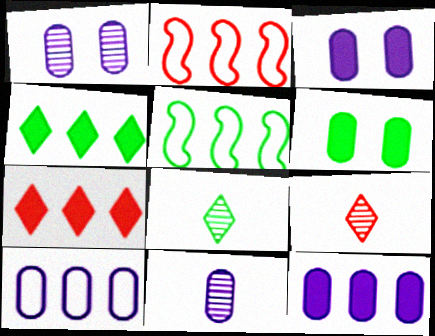[[2, 3, 8], 
[3, 5, 9], 
[3, 10, 11], 
[5, 6, 8]]